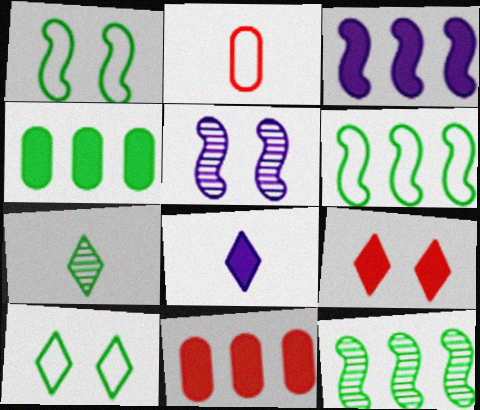[[1, 4, 7]]